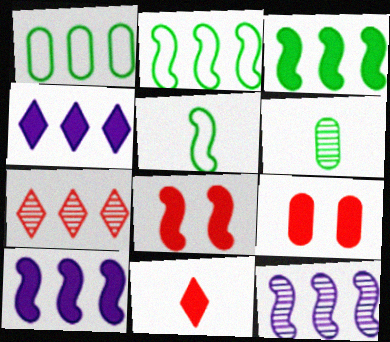[[1, 7, 10], 
[5, 8, 12]]